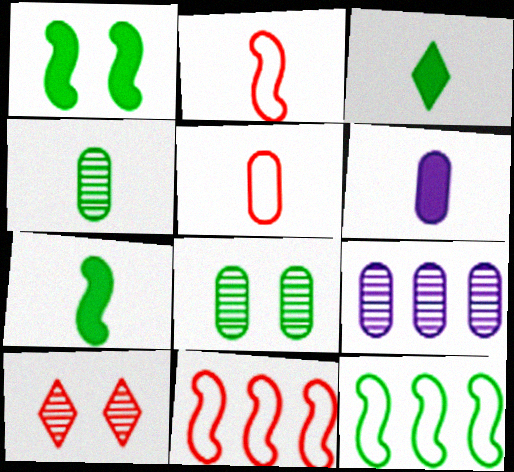[[3, 8, 12], 
[4, 5, 6], 
[6, 10, 12]]